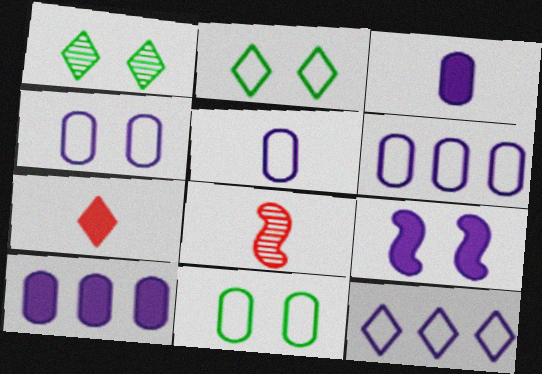[[1, 7, 12], 
[2, 8, 10], 
[4, 5, 6]]